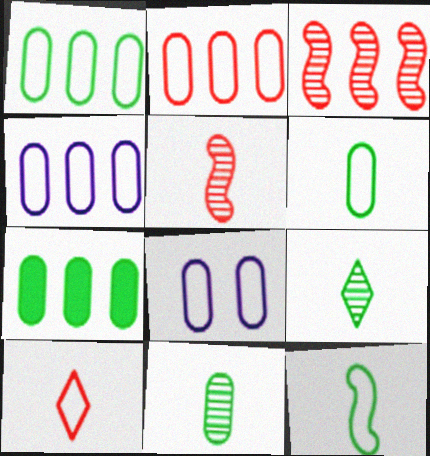[[1, 2, 4], 
[2, 6, 8]]